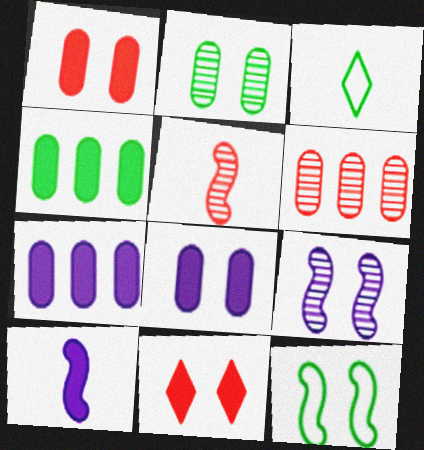[[4, 10, 11]]